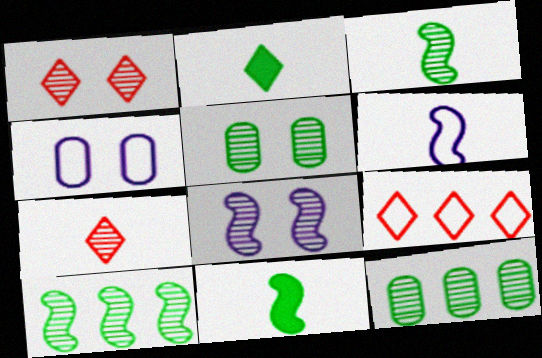[[1, 5, 8], 
[7, 8, 12]]